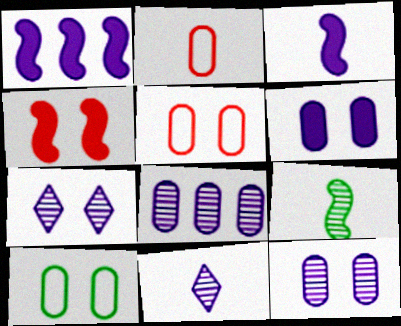[[4, 7, 10]]